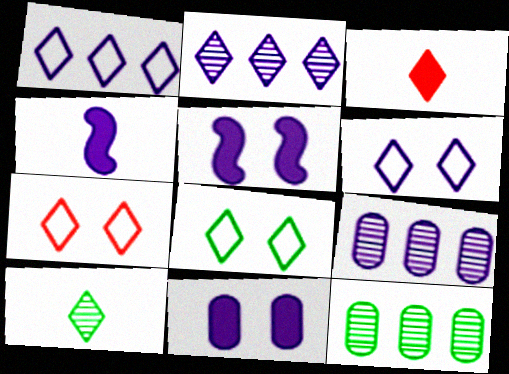[[2, 3, 8], 
[4, 6, 9], 
[4, 7, 12], 
[6, 7, 8]]